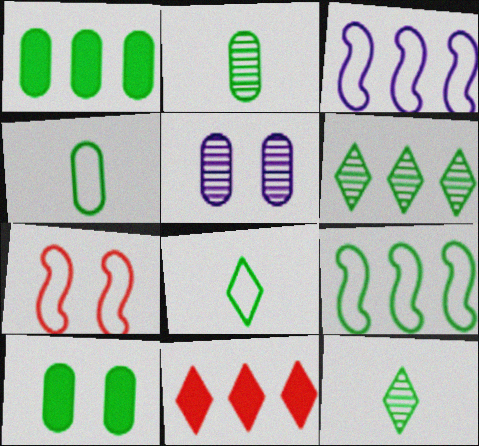[[1, 6, 9], 
[9, 10, 12]]